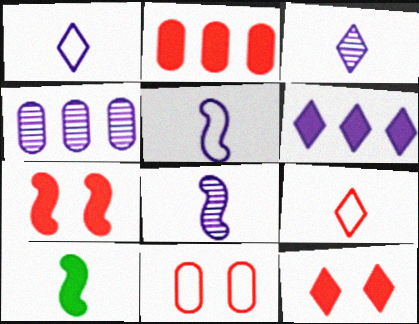[]